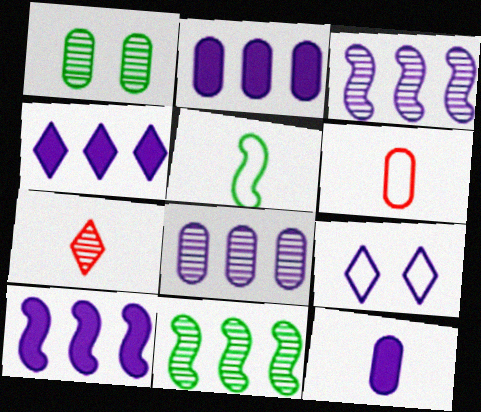[[1, 2, 6], 
[1, 3, 7], 
[2, 4, 10], 
[3, 9, 12], 
[5, 7, 12]]